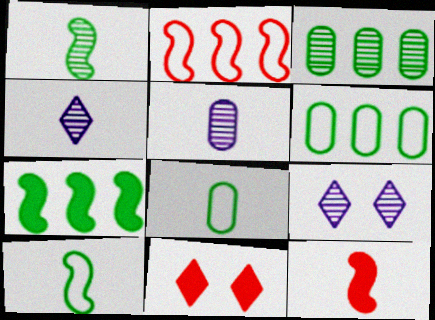[[4, 8, 12], 
[6, 9, 12]]